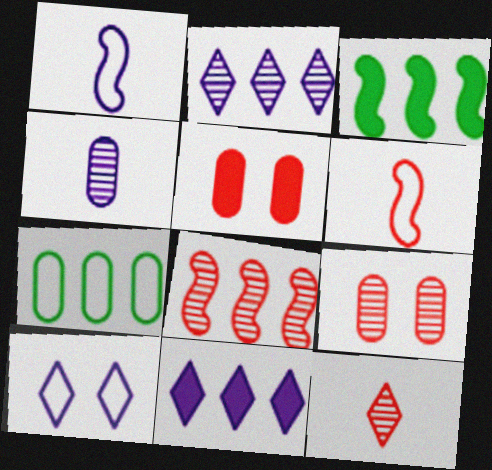[[4, 5, 7], 
[6, 7, 10], 
[7, 8, 11], 
[8, 9, 12]]